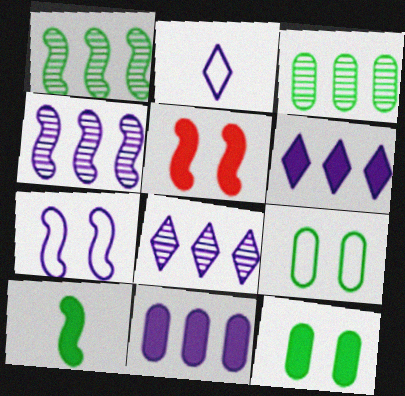[[2, 3, 5]]